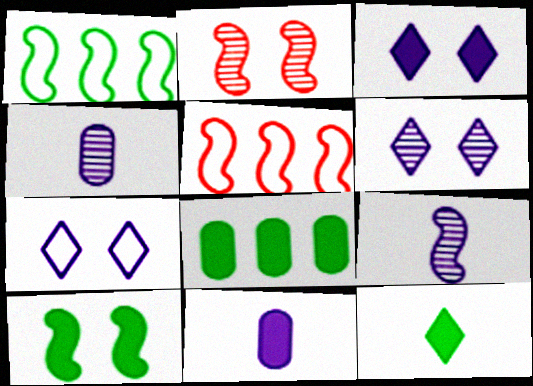[[3, 6, 7], 
[5, 9, 10], 
[8, 10, 12]]